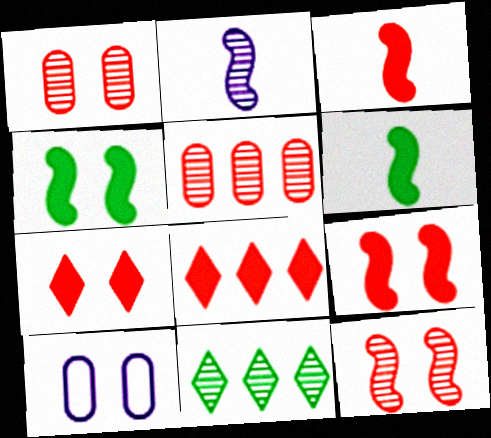[[1, 2, 11], 
[3, 10, 11]]